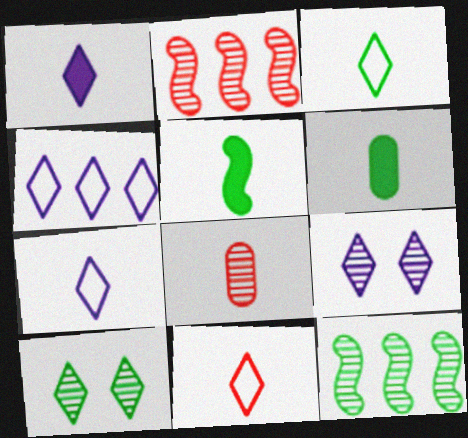[[1, 4, 9], 
[3, 7, 11], 
[5, 7, 8], 
[8, 9, 12]]